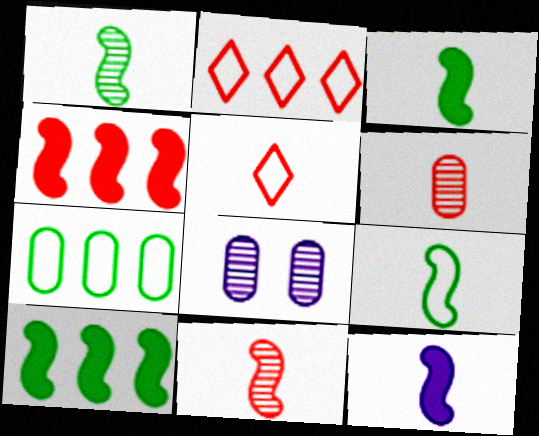[[1, 3, 9], 
[2, 3, 8], 
[5, 8, 10], 
[9, 11, 12]]